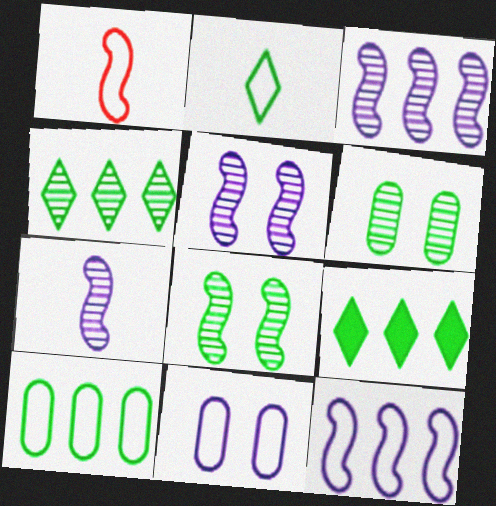[[3, 5, 7]]